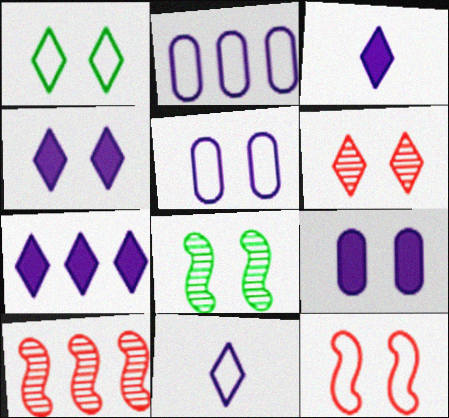[[1, 4, 6], 
[1, 5, 12], 
[3, 4, 7]]